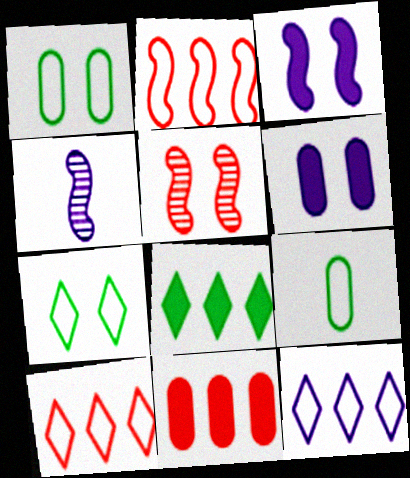[[4, 6, 12], 
[4, 7, 11], 
[5, 6, 7]]